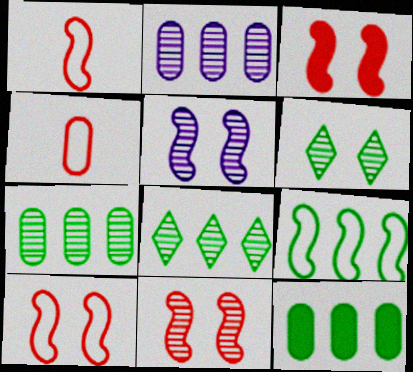[[3, 10, 11], 
[8, 9, 12]]